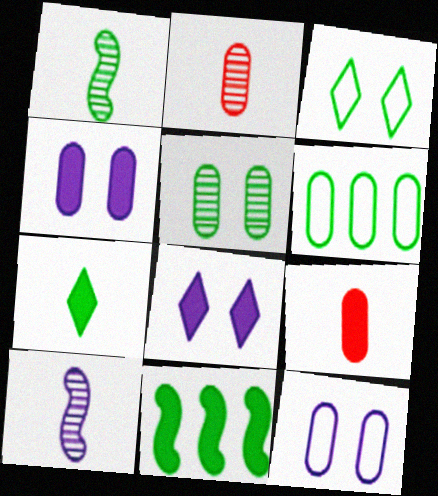[[2, 4, 6], 
[8, 9, 11]]